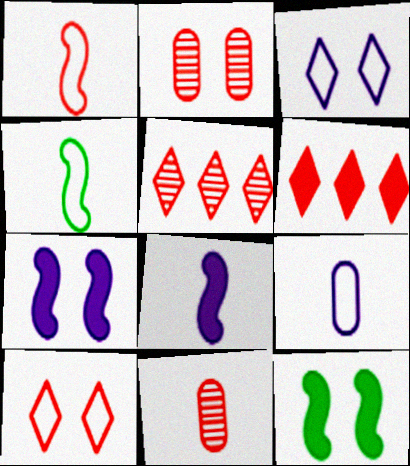[[1, 2, 6], 
[2, 3, 12], 
[5, 9, 12]]